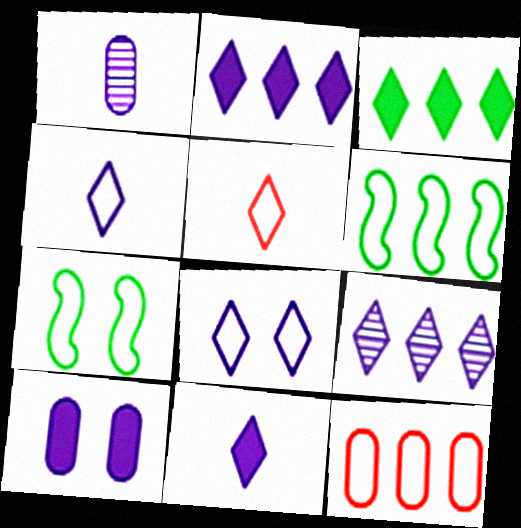[[4, 7, 12], 
[8, 9, 11]]